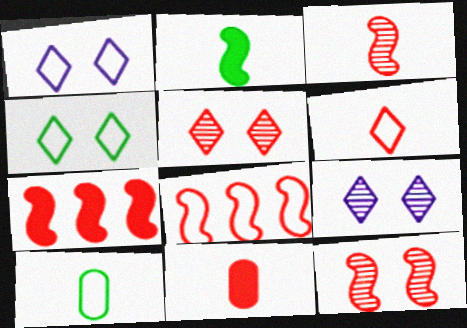[[1, 8, 10], 
[3, 6, 11], 
[5, 8, 11], 
[7, 9, 10]]